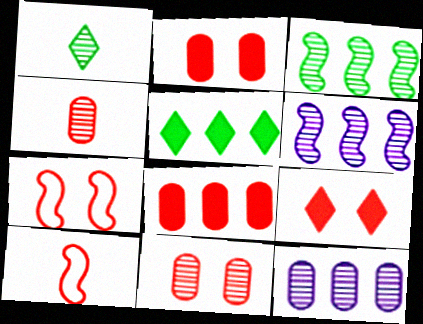[[1, 6, 11], 
[7, 9, 11]]